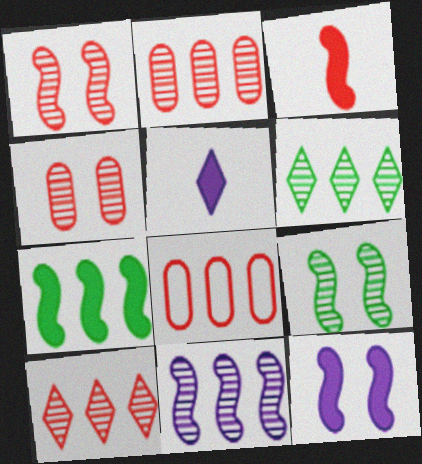[[2, 6, 11], 
[3, 7, 12], 
[5, 8, 9]]